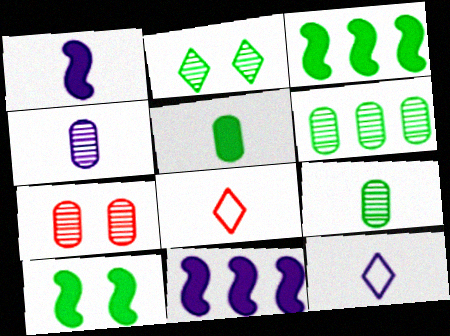[[1, 4, 12], 
[1, 8, 9], 
[3, 7, 12], 
[4, 6, 7]]